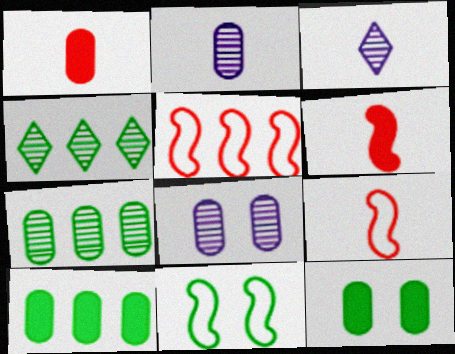[[3, 5, 12]]